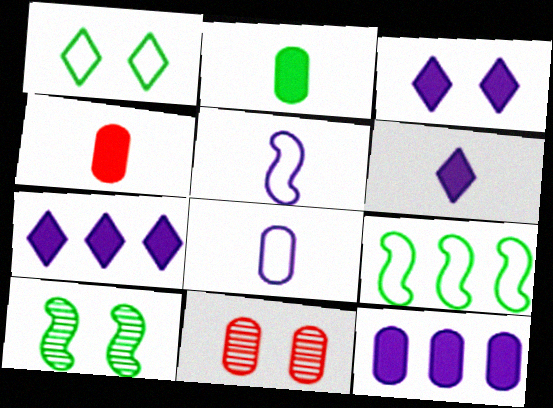[[3, 6, 7], 
[6, 9, 11]]